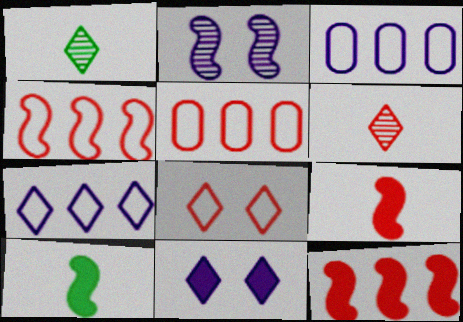[[2, 4, 10]]